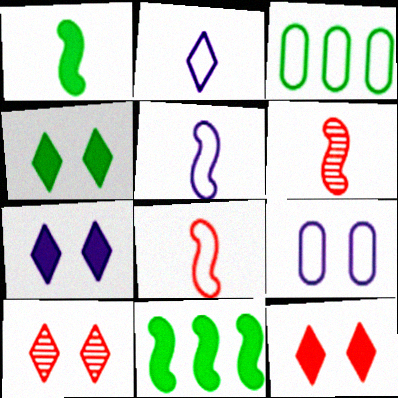[[1, 5, 6], 
[3, 6, 7], 
[4, 7, 12]]